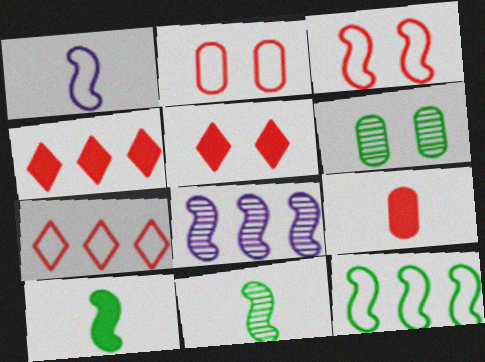[[1, 3, 12], 
[1, 4, 6], 
[3, 8, 10]]